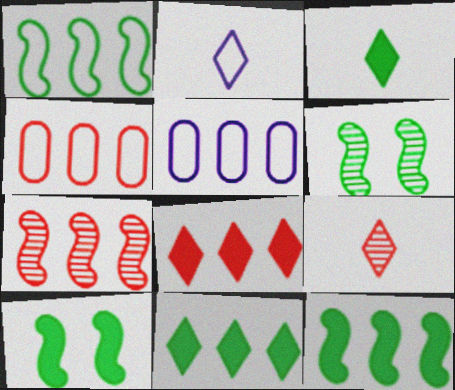[[2, 3, 9], 
[4, 7, 8], 
[5, 7, 11], 
[5, 9, 10]]